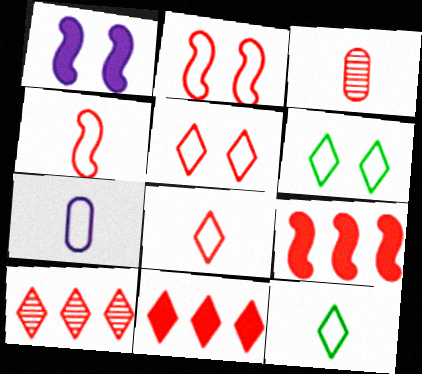[[2, 3, 11], 
[3, 5, 9], 
[4, 7, 12]]